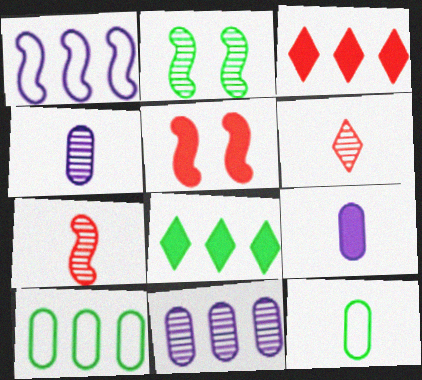[[2, 6, 11], 
[2, 8, 12], 
[5, 8, 9]]